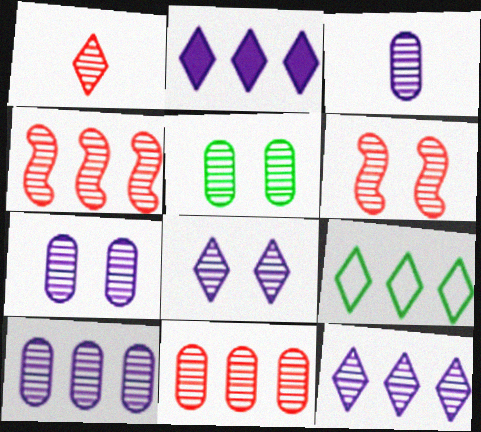[[1, 6, 11], 
[3, 5, 11], 
[3, 7, 10], 
[5, 6, 8]]